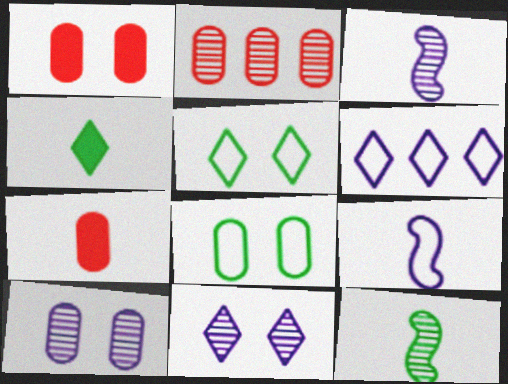[[1, 6, 12], 
[1, 8, 10], 
[2, 11, 12]]